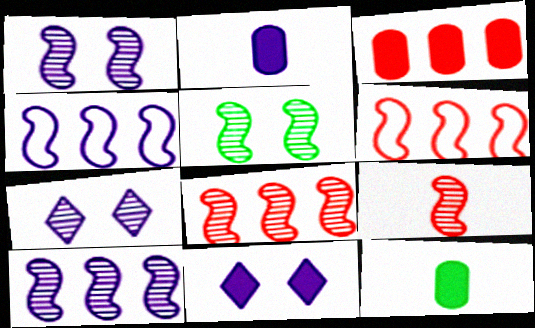[[2, 4, 7], 
[5, 9, 10], 
[6, 7, 12]]